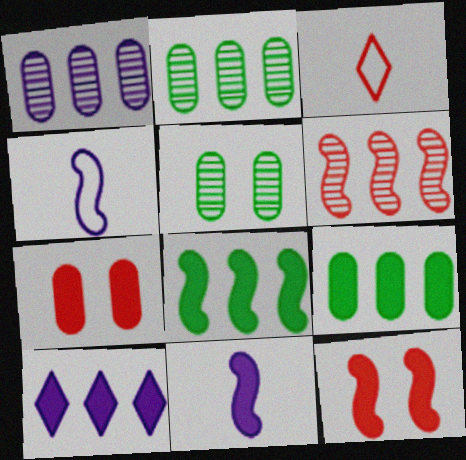[[3, 6, 7], 
[8, 11, 12]]